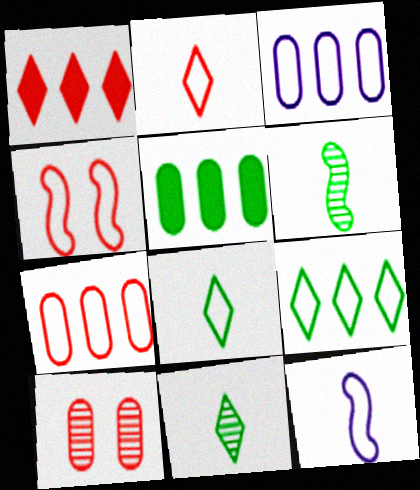[[2, 4, 7], 
[3, 4, 8]]